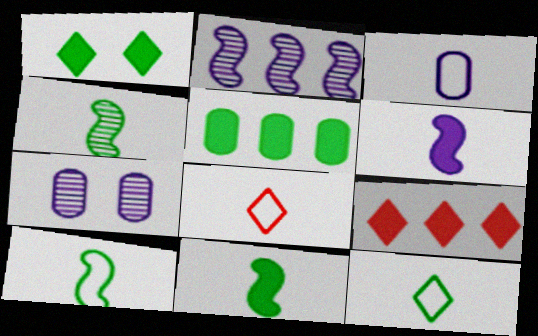[[1, 5, 11], 
[3, 8, 10], 
[4, 10, 11], 
[7, 9, 10]]